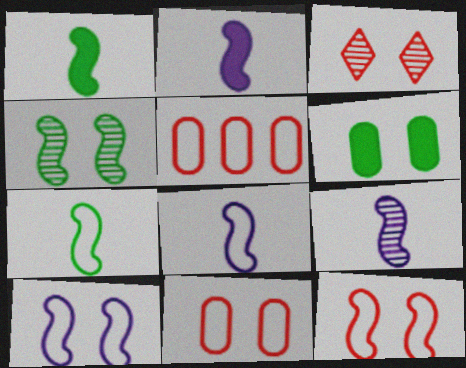[[2, 8, 9], 
[3, 6, 10]]